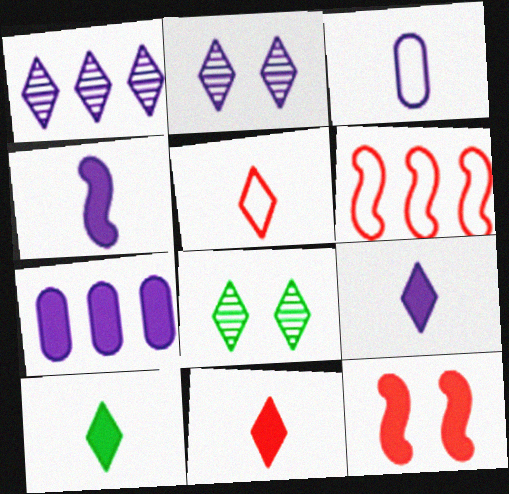[[7, 10, 12], 
[9, 10, 11]]